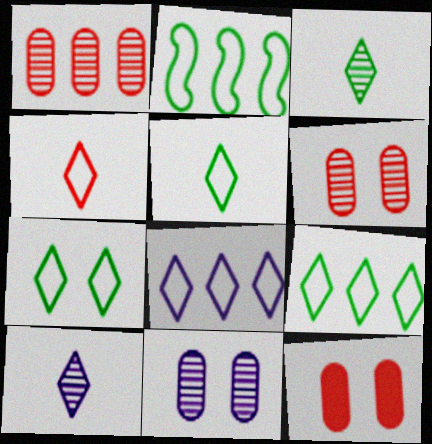[[2, 10, 12], 
[4, 7, 8], 
[5, 7, 9]]